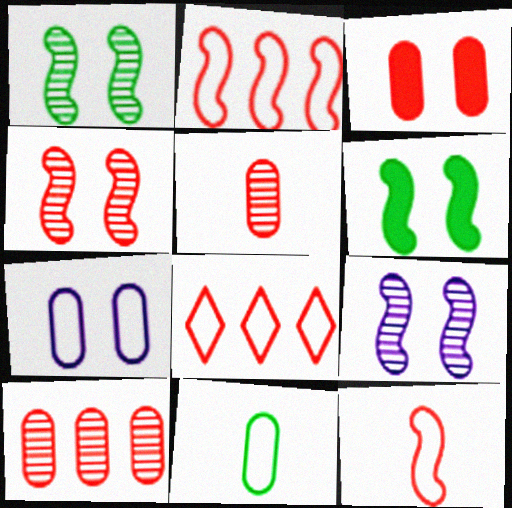[[1, 4, 9]]